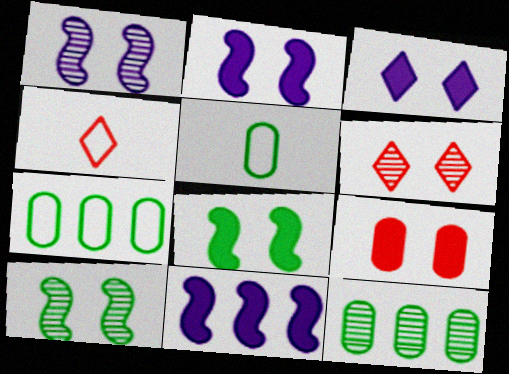[[2, 4, 12], 
[3, 8, 9], 
[5, 6, 11]]